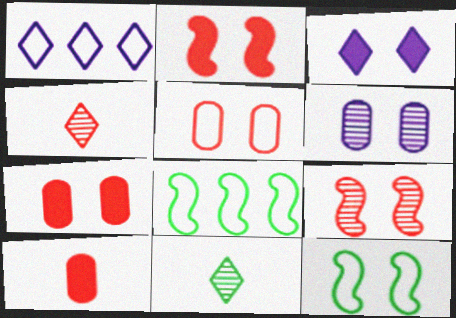[]